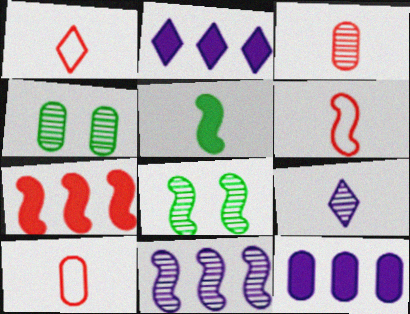[[1, 6, 10], 
[1, 8, 12], 
[2, 4, 6], 
[2, 8, 10], 
[4, 10, 12], 
[5, 9, 10]]